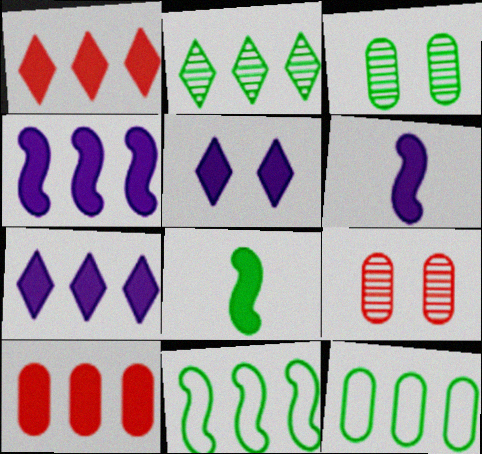[[5, 8, 10]]